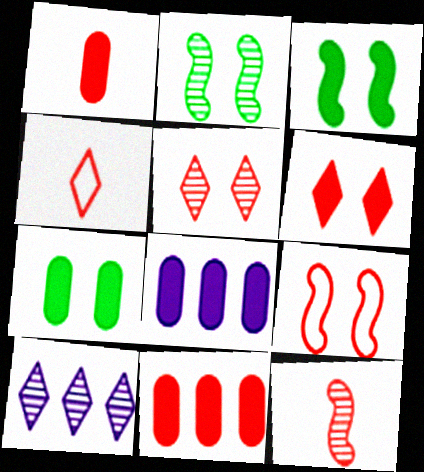[[1, 4, 12], 
[1, 7, 8], 
[2, 4, 8]]